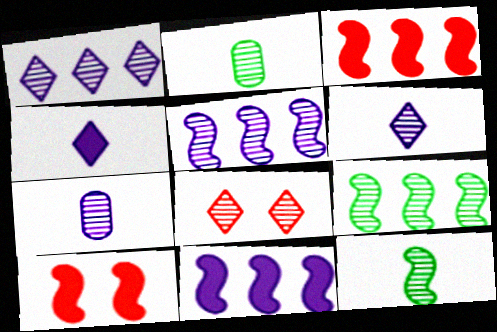[[2, 5, 8], 
[7, 8, 9]]